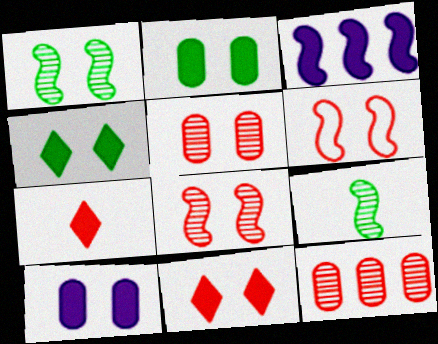[[2, 3, 7], 
[3, 6, 9], 
[5, 6, 11], 
[6, 7, 12]]